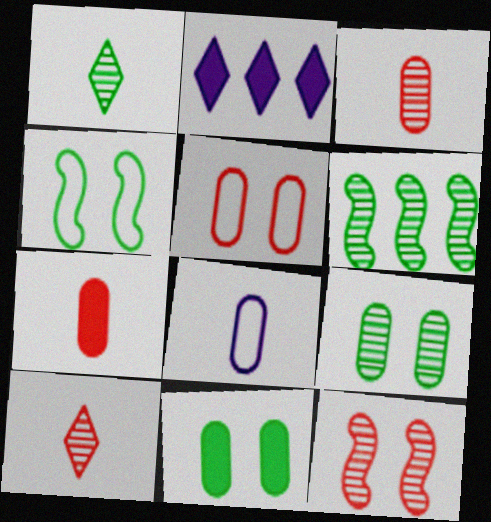[[1, 6, 9], 
[2, 3, 4]]